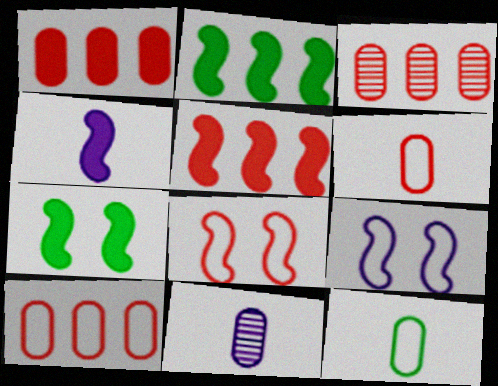[[1, 3, 10], 
[4, 5, 7]]